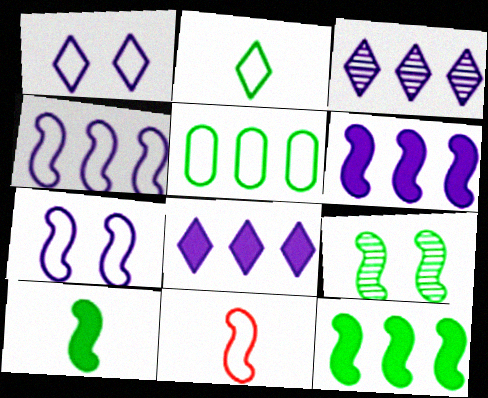[[1, 5, 11], 
[6, 9, 11]]